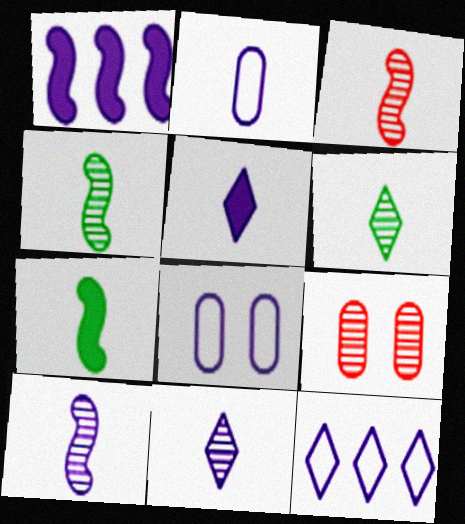[[1, 8, 11], 
[2, 5, 10], 
[3, 4, 10], 
[7, 9, 12]]